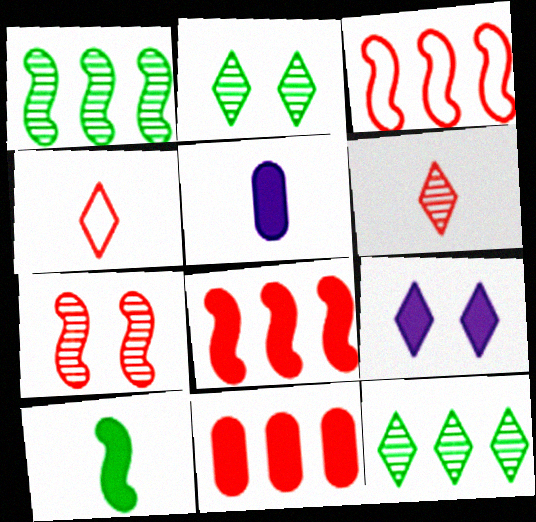[[2, 3, 5], 
[4, 7, 11], 
[4, 9, 12], 
[9, 10, 11]]